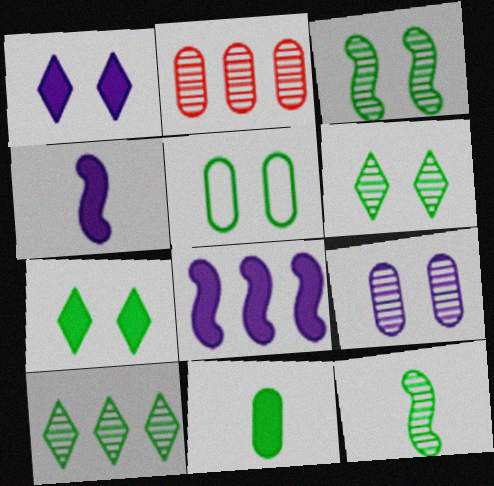[[3, 5, 7]]